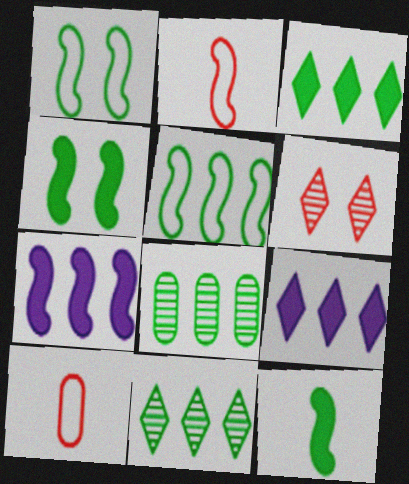[[3, 5, 8]]